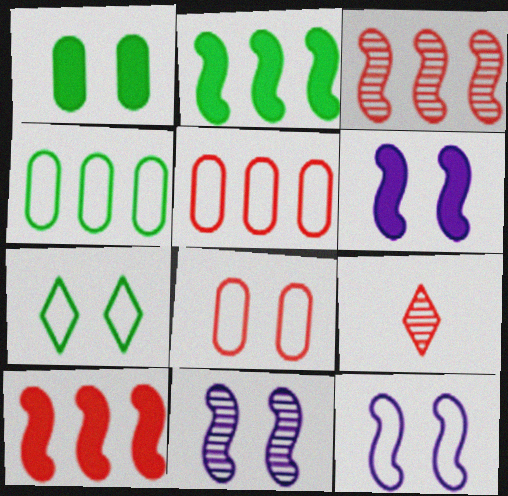[[4, 6, 9], 
[6, 11, 12], 
[7, 8, 12], 
[8, 9, 10]]